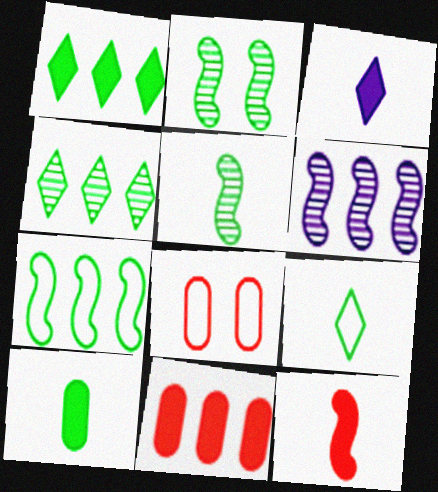[[3, 10, 12], 
[5, 9, 10]]